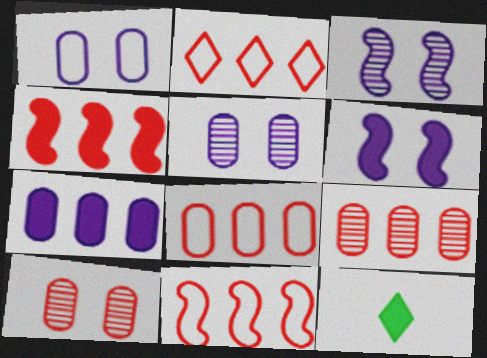[[2, 4, 9], 
[2, 8, 11], 
[3, 8, 12], 
[5, 11, 12]]